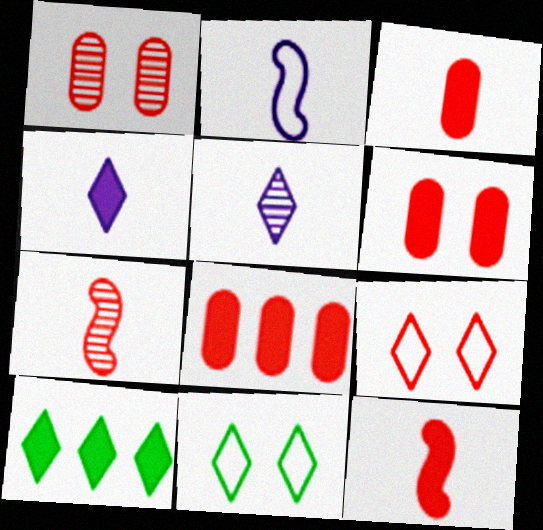[[1, 2, 10], 
[3, 6, 8], 
[5, 9, 10], 
[7, 8, 9]]